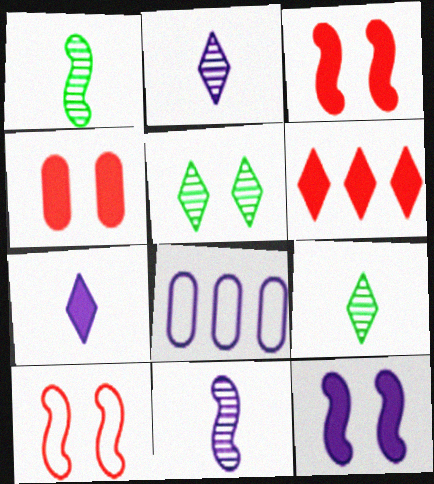[[2, 8, 12], 
[3, 8, 9]]